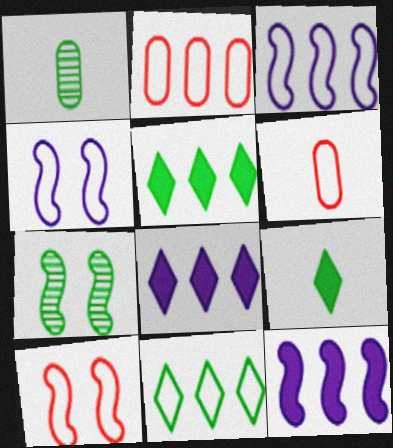[[1, 8, 10], 
[2, 3, 11], 
[4, 6, 11], 
[6, 7, 8]]